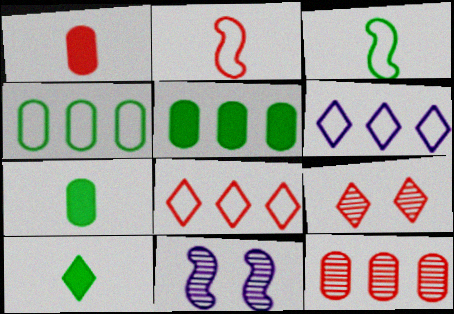[[6, 9, 10], 
[7, 8, 11]]